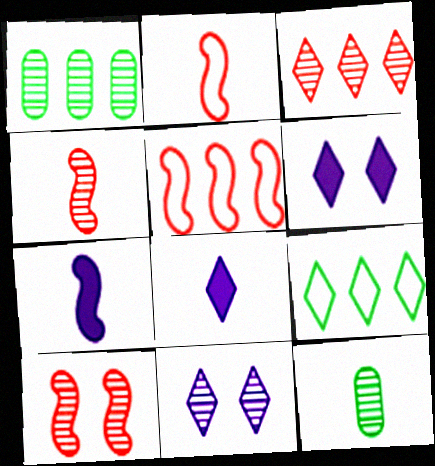[[1, 2, 6], 
[1, 4, 11], 
[2, 8, 12], 
[5, 6, 12]]